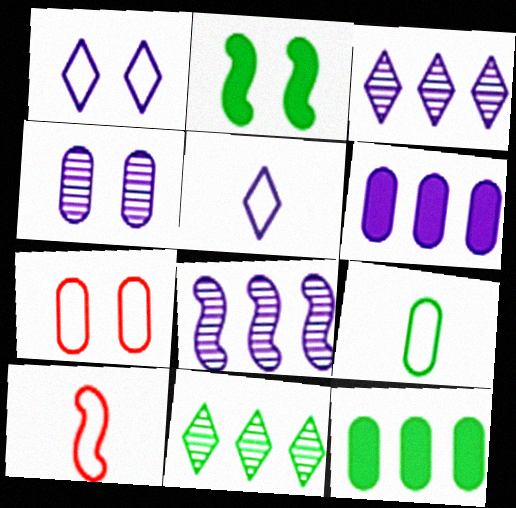[[2, 8, 10], 
[2, 9, 11], 
[5, 9, 10]]